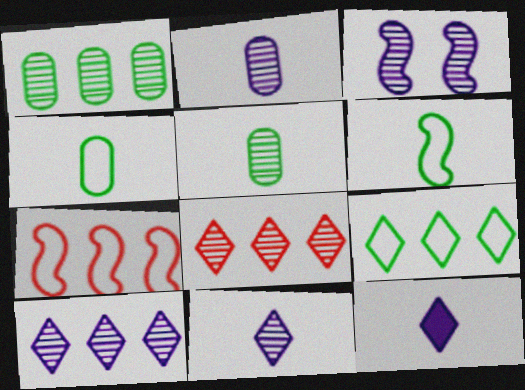[[2, 3, 10], 
[3, 5, 8]]